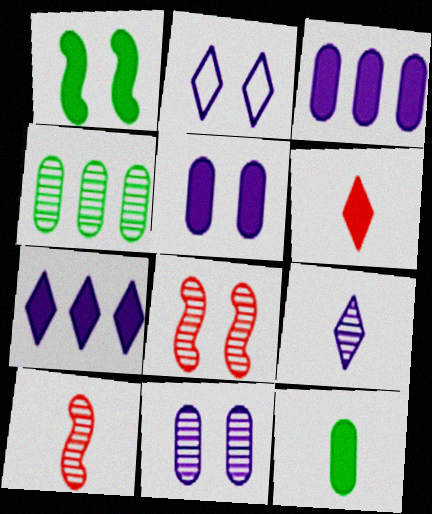[[1, 3, 6], 
[2, 7, 9], 
[4, 8, 9]]